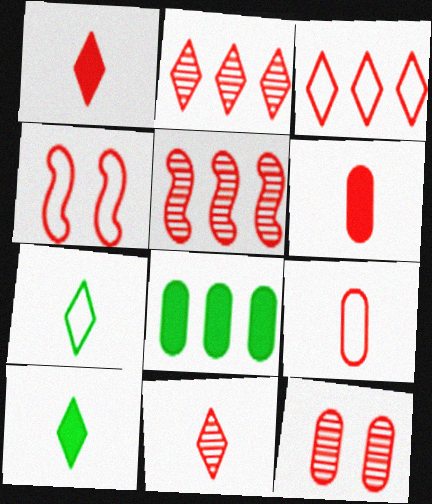[[2, 4, 6], 
[3, 4, 9], 
[5, 11, 12]]